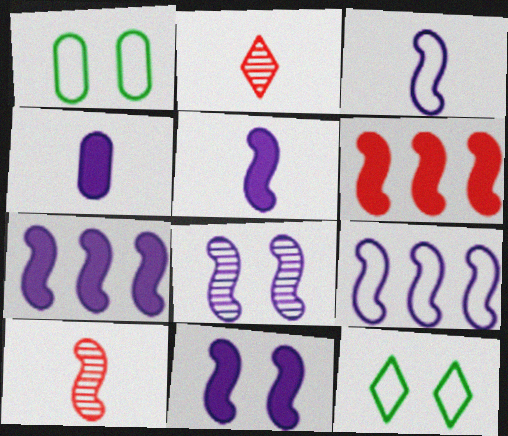[[1, 2, 7], 
[3, 7, 8], 
[5, 7, 11], 
[5, 8, 9]]